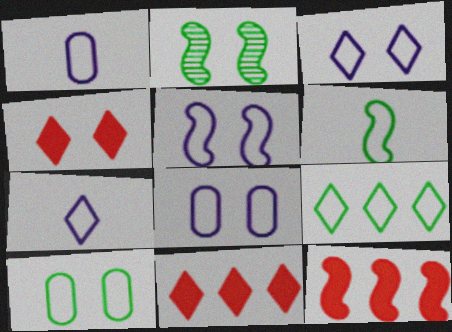[[1, 2, 11], 
[2, 4, 8], 
[3, 5, 8], 
[6, 9, 10]]